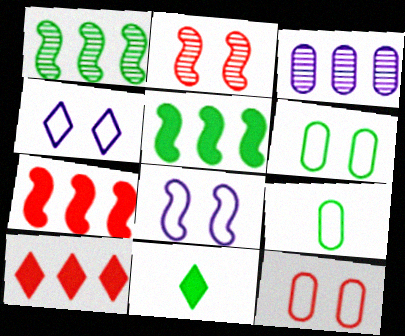[[1, 6, 11]]